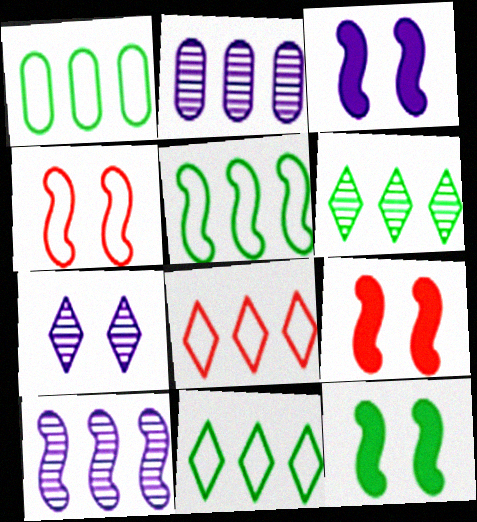[[1, 5, 11], 
[3, 9, 12]]